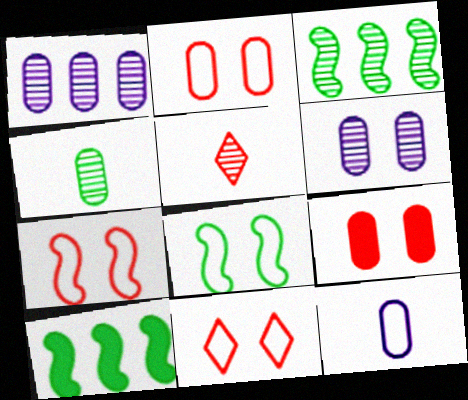[[2, 7, 11], 
[3, 5, 6]]